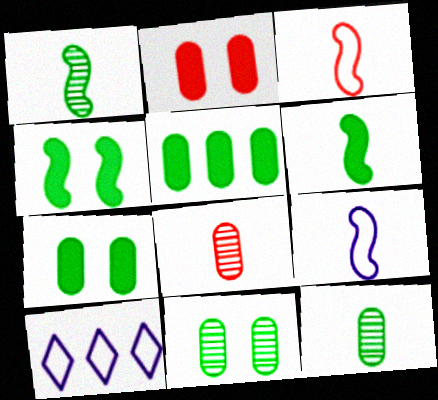[[1, 2, 10], 
[4, 8, 10]]